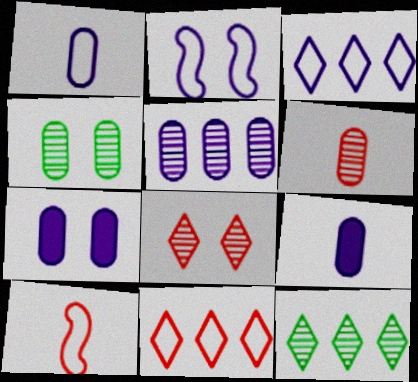[[1, 2, 3], 
[1, 5, 7], 
[4, 5, 6], 
[7, 10, 12]]